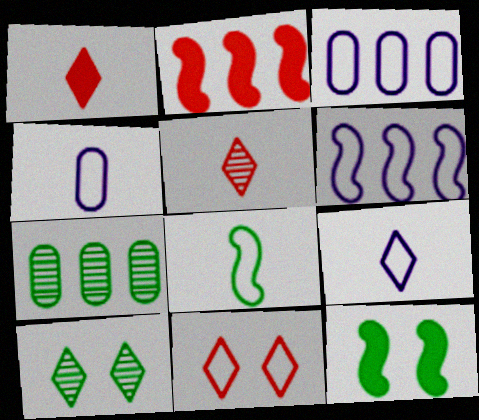[[2, 4, 10], 
[3, 5, 12], 
[3, 8, 11]]